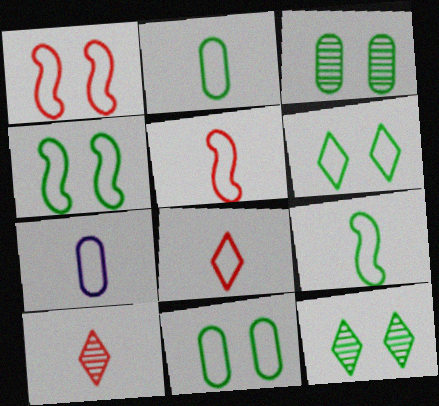[[4, 6, 11], 
[7, 8, 9]]